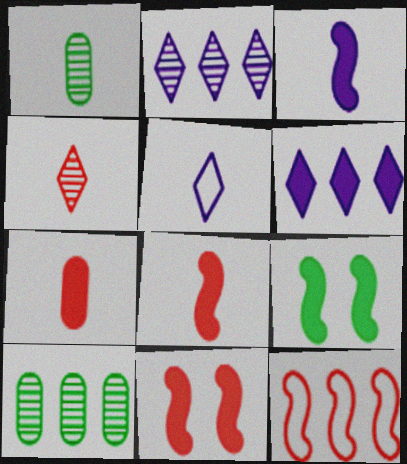[[1, 5, 8], 
[5, 10, 11], 
[6, 7, 9], 
[6, 10, 12]]